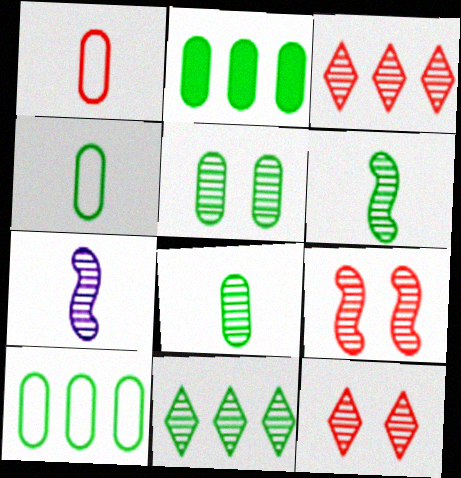[[2, 4, 5], 
[3, 5, 7], 
[5, 6, 11]]